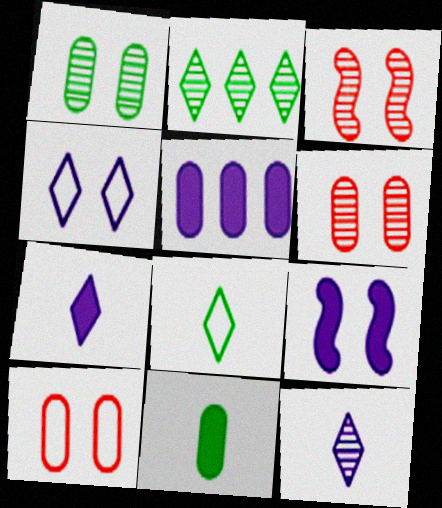[[3, 5, 8], 
[5, 7, 9]]